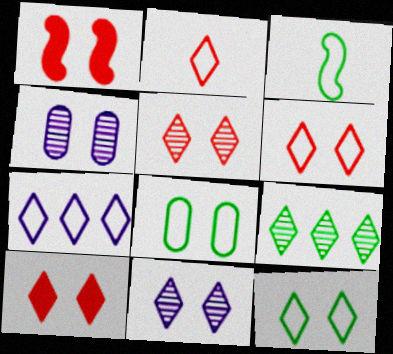[[1, 4, 12], 
[1, 8, 11], 
[2, 7, 12], 
[5, 6, 10], 
[10, 11, 12]]